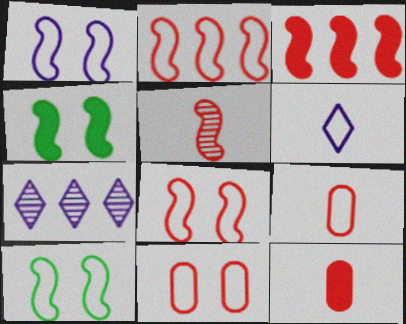[[1, 8, 10], 
[3, 5, 8], 
[4, 7, 9], 
[7, 10, 12]]